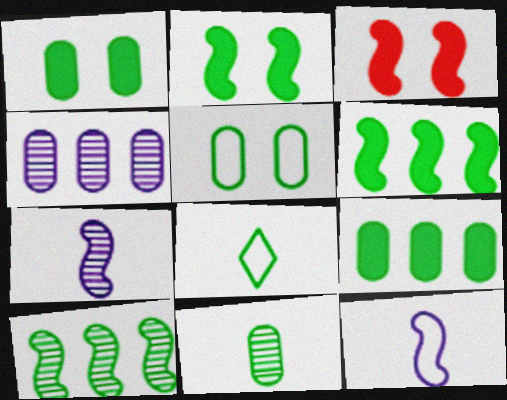[[1, 8, 10], 
[3, 4, 8], 
[3, 10, 12], 
[5, 9, 11]]